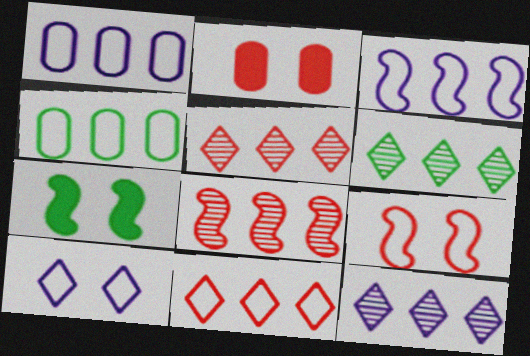[[3, 4, 11], 
[5, 6, 12]]